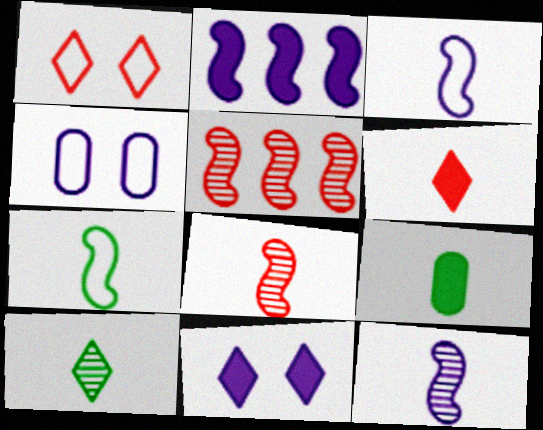[[7, 9, 10]]